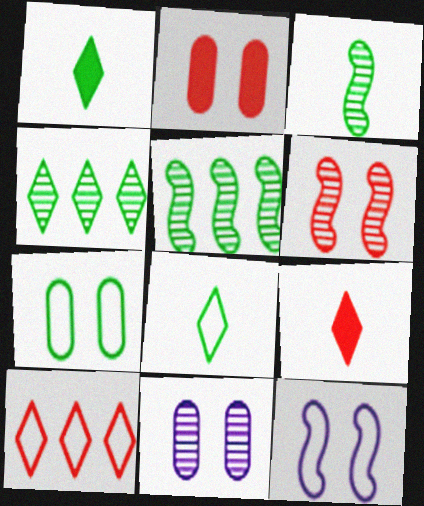[[1, 5, 7], 
[2, 7, 11]]